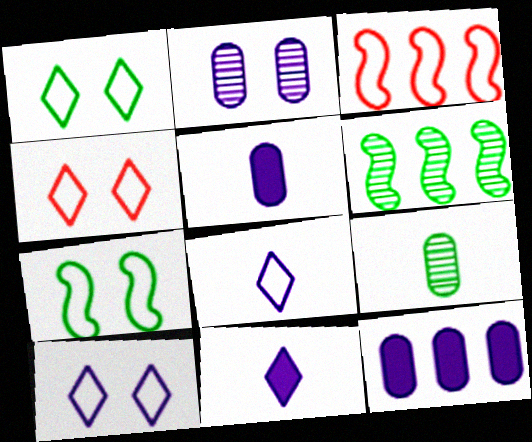[[1, 4, 10], 
[4, 5, 6]]